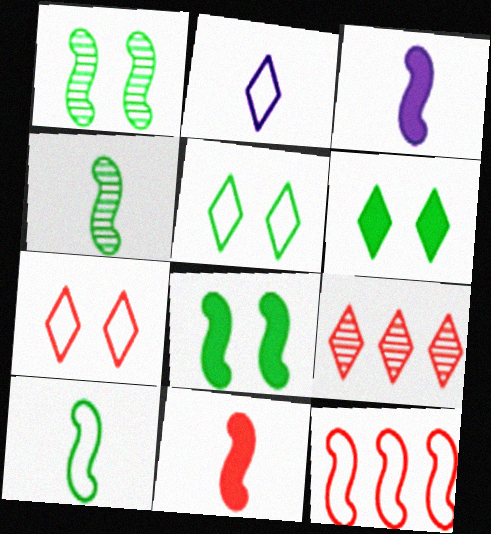[[1, 3, 12], 
[2, 6, 9]]